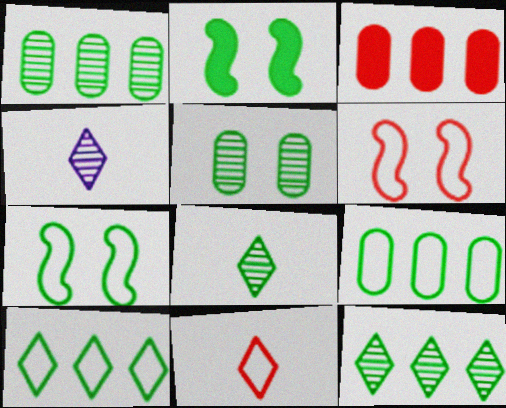[[2, 8, 9], 
[3, 4, 7]]